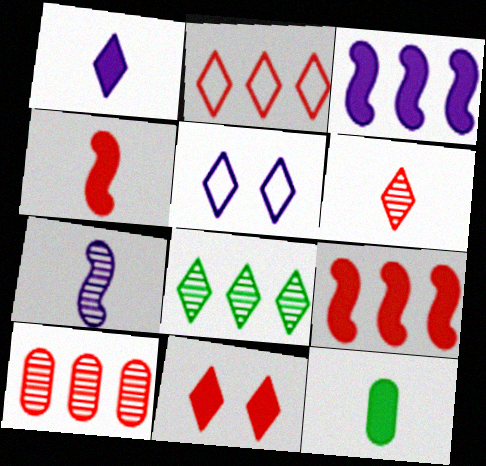[[1, 4, 12], 
[2, 6, 11], 
[2, 9, 10], 
[3, 11, 12]]